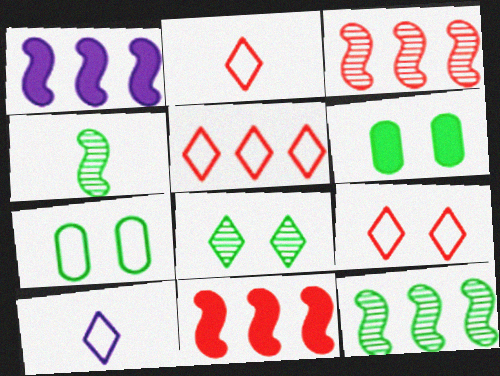[[2, 5, 9], 
[3, 6, 10]]